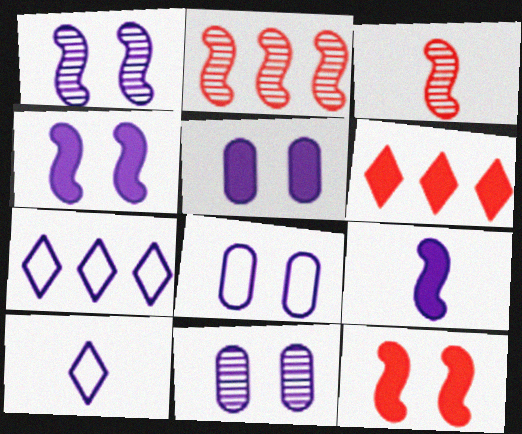[[5, 8, 11], 
[7, 9, 11]]